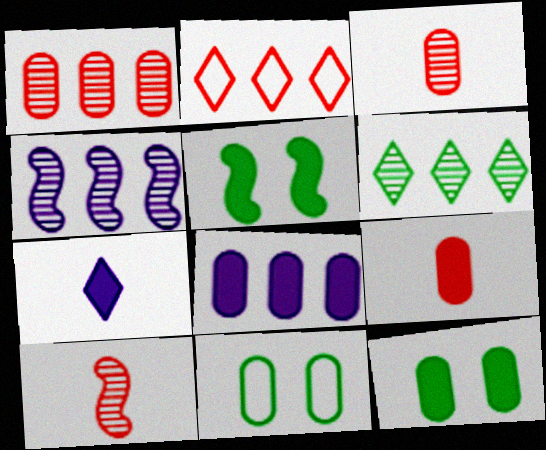[[1, 4, 6], 
[3, 8, 11], 
[8, 9, 12]]